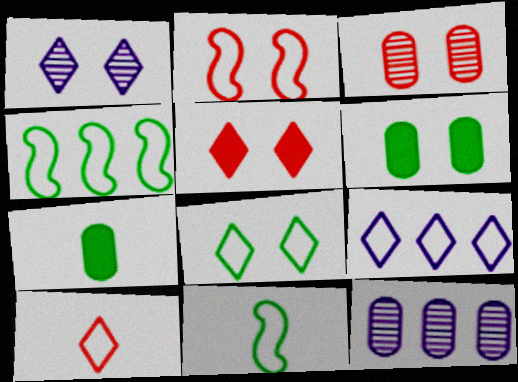[[1, 2, 6], 
[1, 5, 8], 
[2, 3, 5], 
[5, 11, 12], 
[8, 9, 10]]